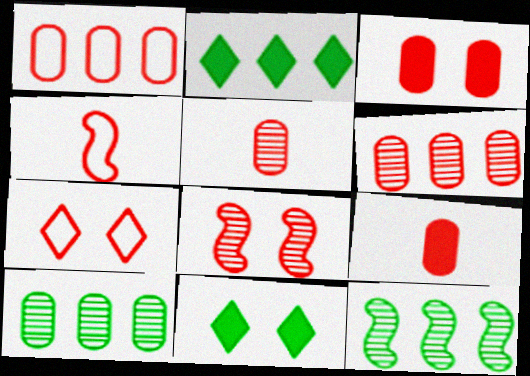[[1, 3, 5], 
[1, 4, 7], 
[3, 7, 8]]